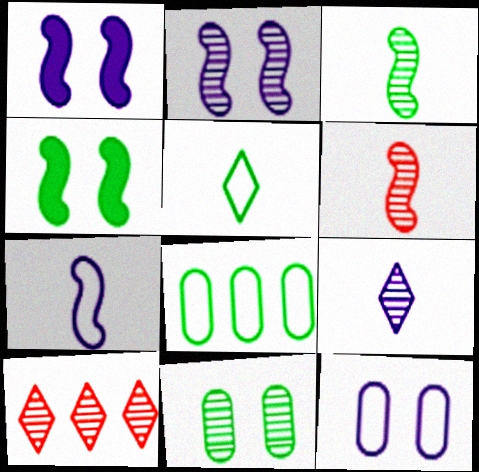[]